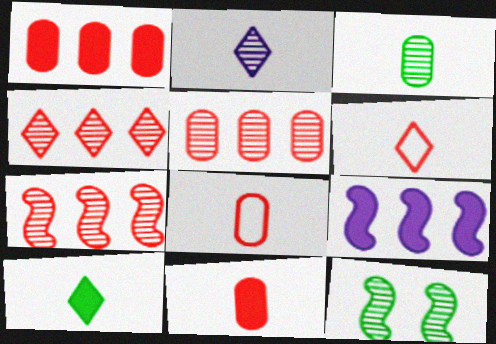[[2, 5, 12], 
[2, 6, 10], 
[4, 5, 7]]